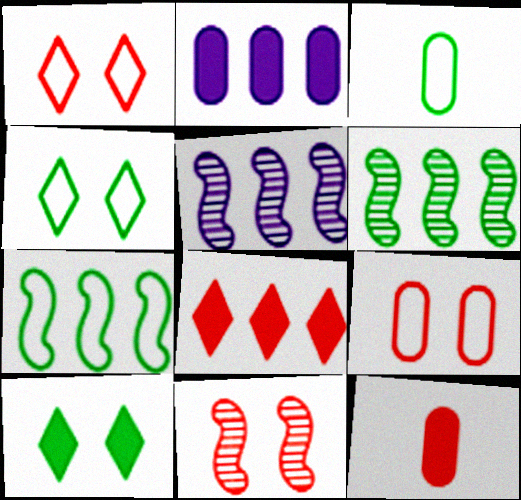[[3, 4, 7], 
[3, 6, 10], 
[4, 5, 12]]